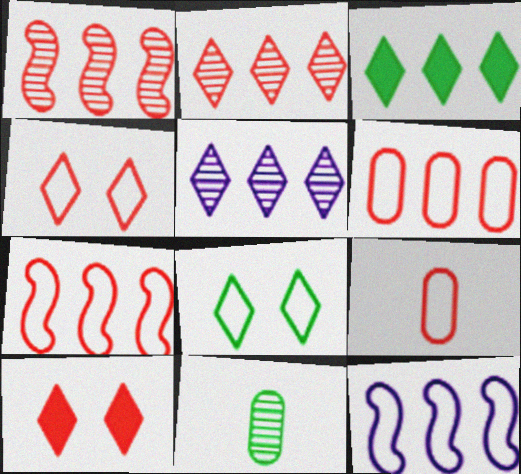[[1, 9, 10], 
[4, 7, 9], 
[8, 9, 12], 
[10, 11, 12]]